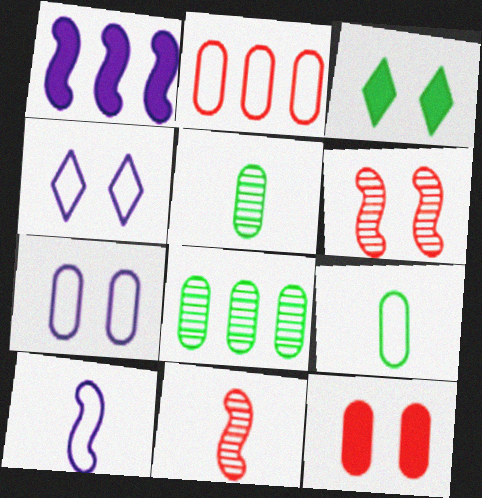[[2, 7, 9], 
[3, 6, 7]]